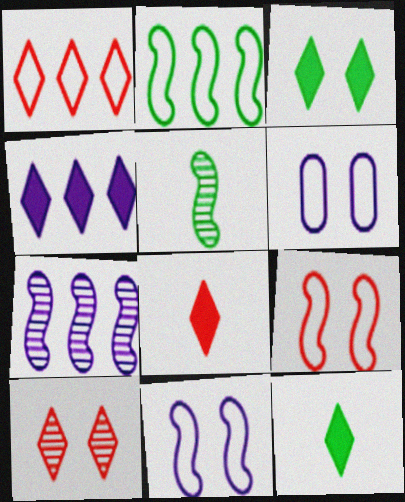[[1, 8, 10], 
[3, 4, 8]]